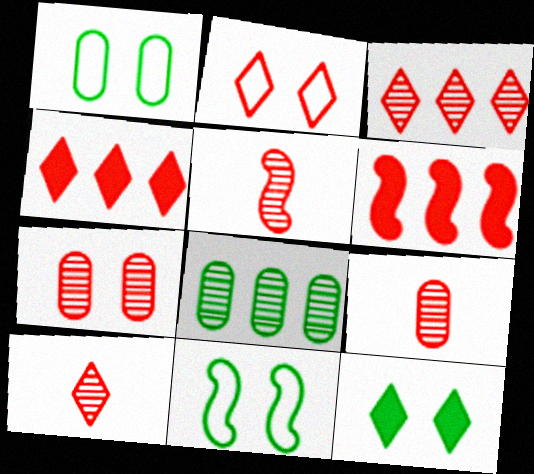[[2, 4, 10], 
[2, 6, 9], 
[3, 5, 7], 
[5, 9, 10]]